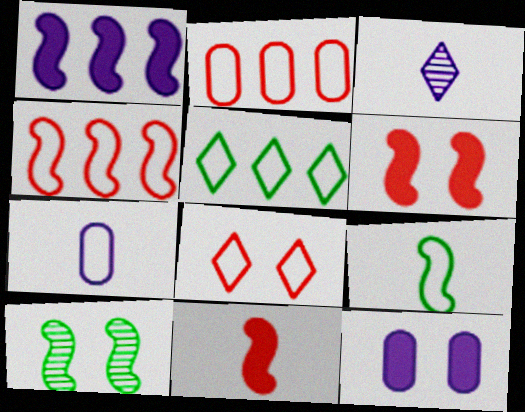[[8, 10, 12]]